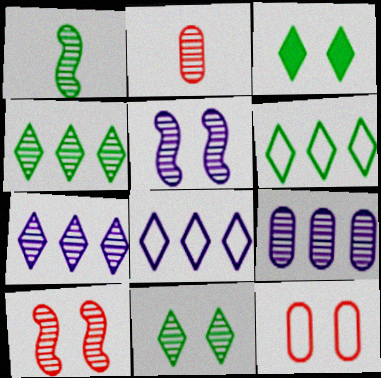[[2, 4, 5], 
[3, 5, 12]]